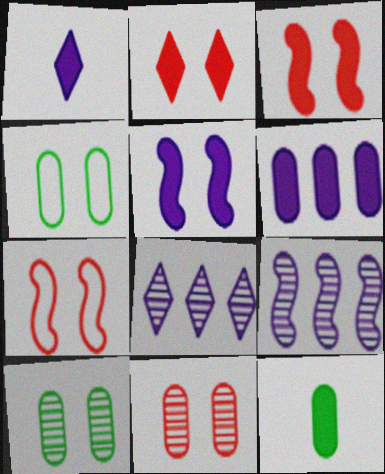[[1, 5, 6], 
[2, 7, 11], 
[7, 8, 12]]